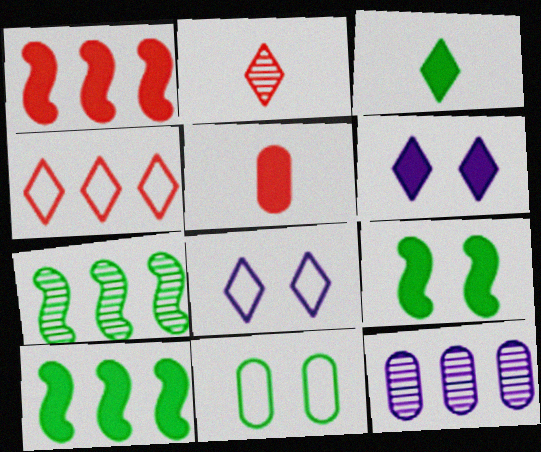[[3, 7, 11], 
[4, 10, 12], 
[5, 6, 10], 
[5, 7, 8], 
[5, 11, 12]]